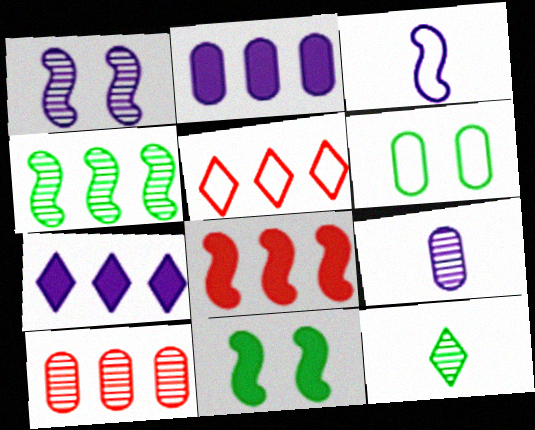[[1, 10, 12], 
[2, 4, 5], 
[3, 5, 6], 
[5, 8, 10], 
[5, 9, 11]]